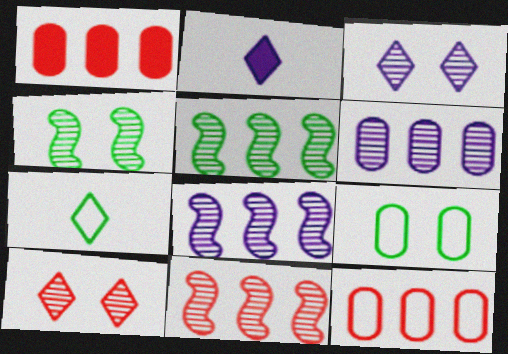[[2, 4, 12], 
[2, 9, 11], 
[5, 8, 11]]